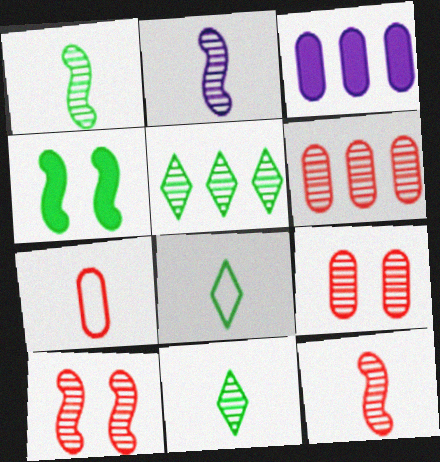[[1, 2, 12], 
[2, 5, 9], 
[3, 8, 10]]